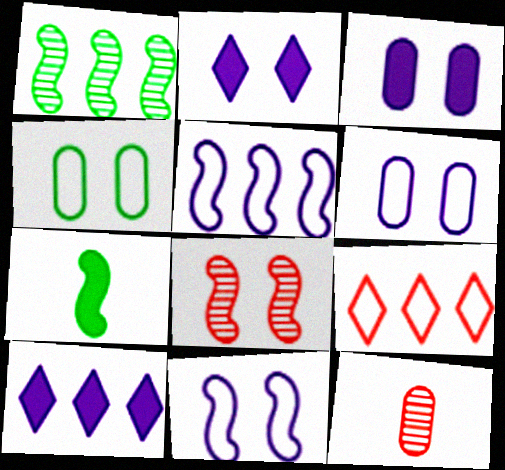[[2, 4, 8], 
[5, 7, 8]]